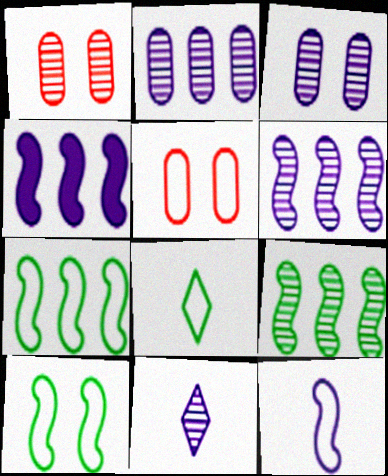[[1, 4, 8], 
[1, 9, 11], 
[3, 6, 11]]